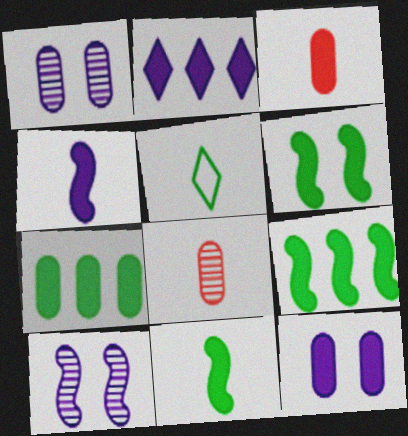[[2, 3, 6], 
[2, 4, 12], 
[3, 7, 12], 
[4, 5, 8], 
[6, 9, 11]]